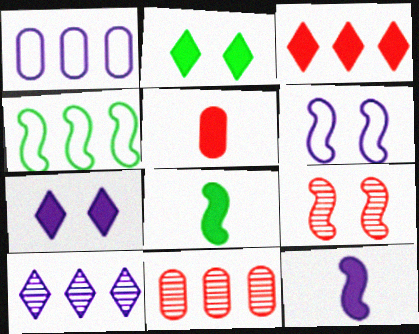[[4, 9, 12]]